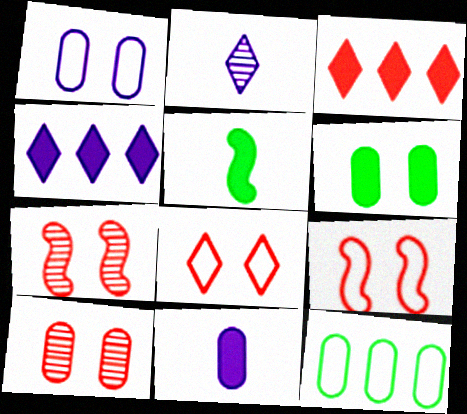[[1, 6, 10], 
[10, 11, 12]]